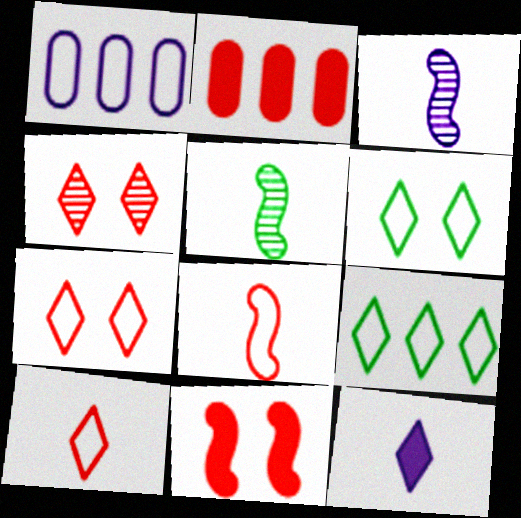[[1, 6, 8], 
[2, 3, 6], 
[2, 4, 8], 
[4, 9, 12]]